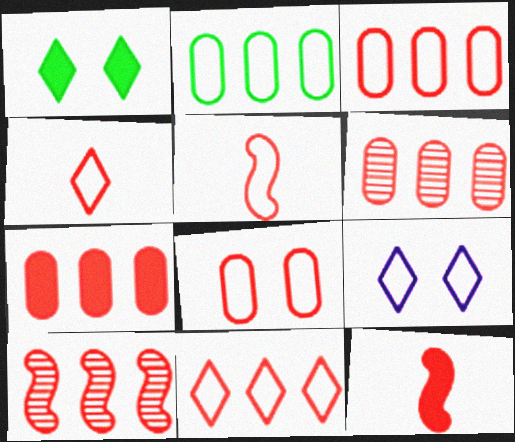[[2, 5, 9], 
[3, 6, 7], 
[5, 8, 11], 
[7, 10, 11]]